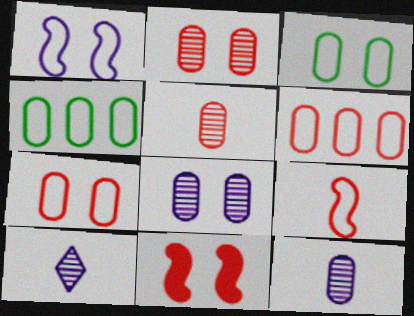[[4, 10, 11]]